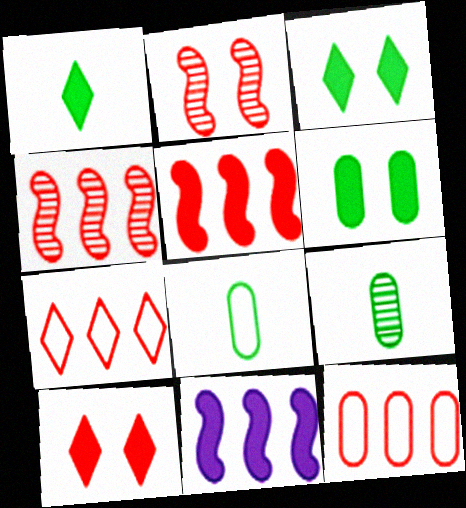[]